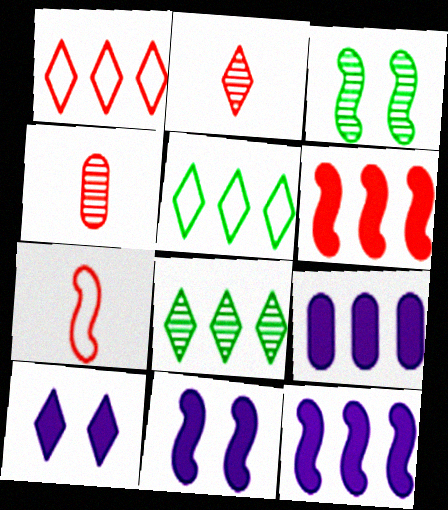[[2, 5, 10], 
[3, 7, 12], 
[4, 5, 11]]